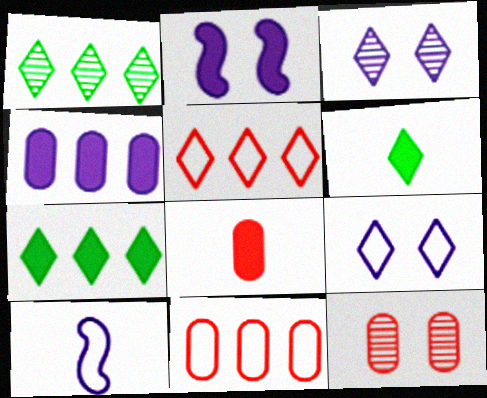[[2, 7, 8], 
[3, 4, 10], 
[3, 5, 6], 
[7, 10, 12], 
[8, 11, 12]]